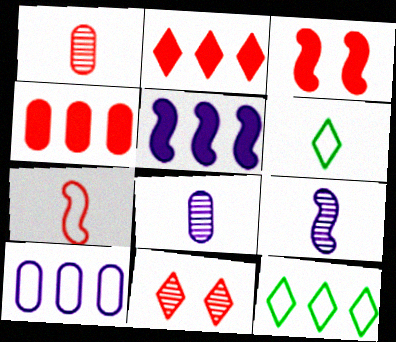[[3, 8, 12], 
[4, 7, 11]]